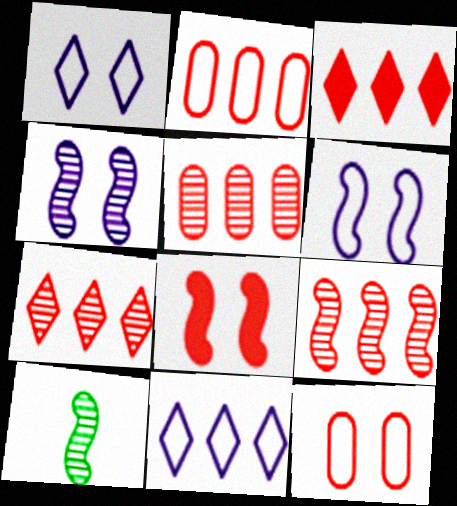[[2, 3, 9], 
[4, 9, 10], 
[5, 7, 9]]